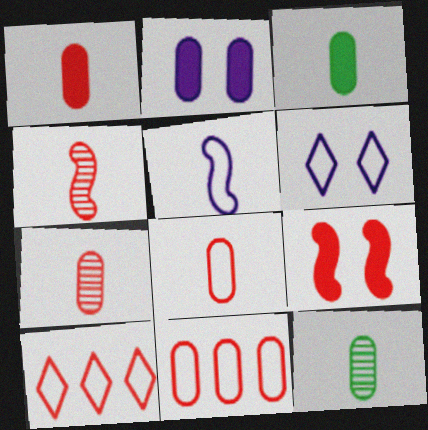[[1, 7, 8], 
[2, 11, 12], 
[7, 9, 10]]